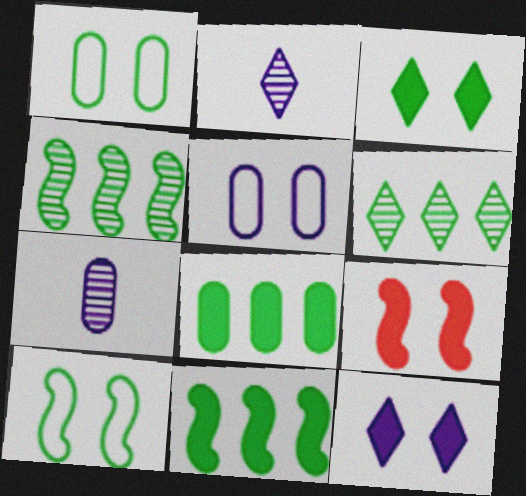[]